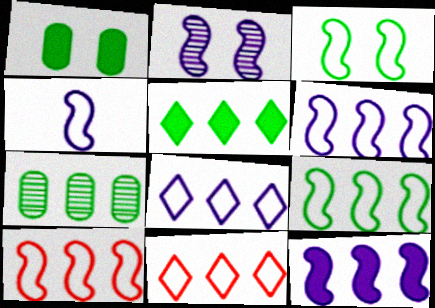[[2, 4, 12], 
[3, 4, 10], 
[5, 7, 9], 
[6, 9, 10], 
[7, 11, 12]]